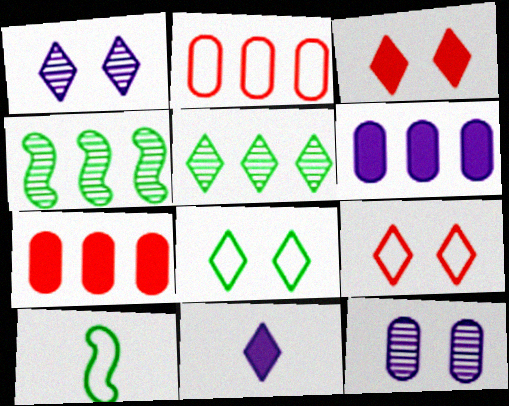[[1, 3, 8], 
[1, 7, 10], 
[5, 9, 11]]